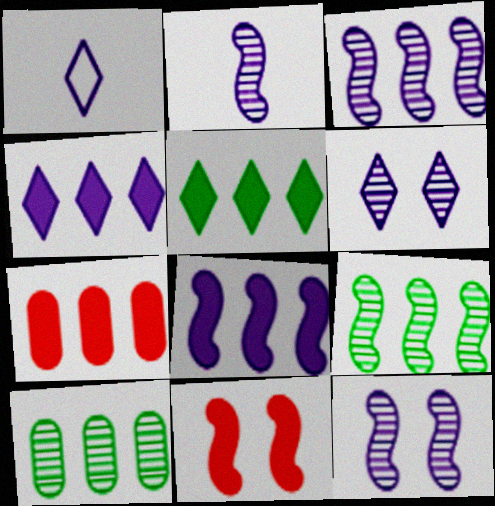[[1, 4, 6], 
[1, 10, 11], 
[2, 3, 12], 
[5, 7, 8]]